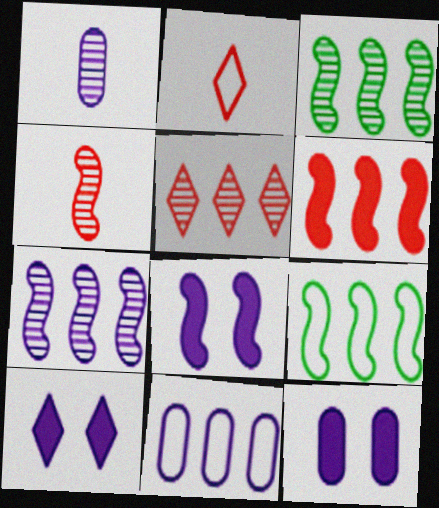[[1, 11, 12], 
[2, 3, 12], 
[4, 8, 9], 
[6, 7, 9], 
[8, 10, 12]]